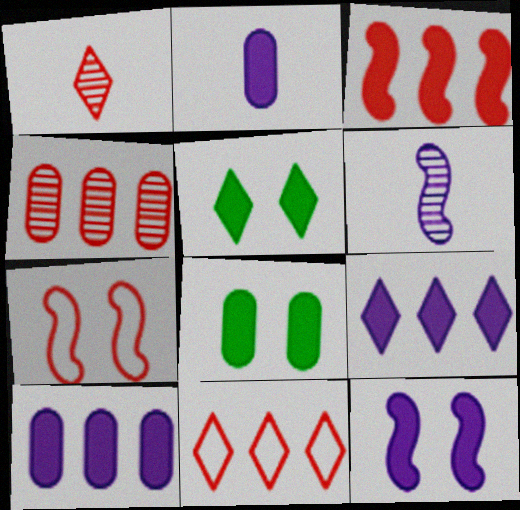[[2, 3, 5], 
[2, 9, 12], 
[3, 4, 11], 
[6, 8, 11]]